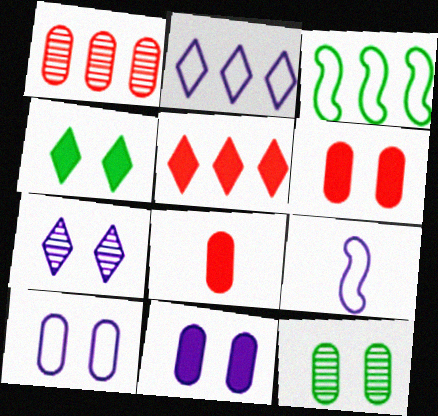[[1, 4, 9], 
[2, 9, 10], 
[3, 7, 8], 
[5, 9, 12], 
[6, 10, 12]]